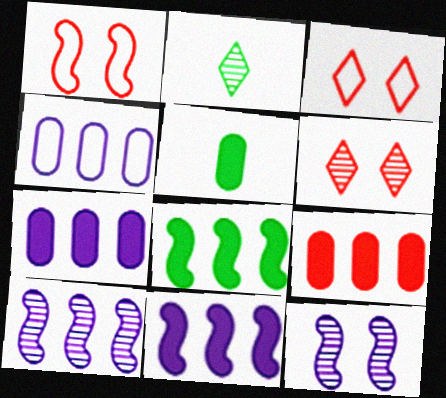[[1, 2, 7], 
[3, 5, 10]]